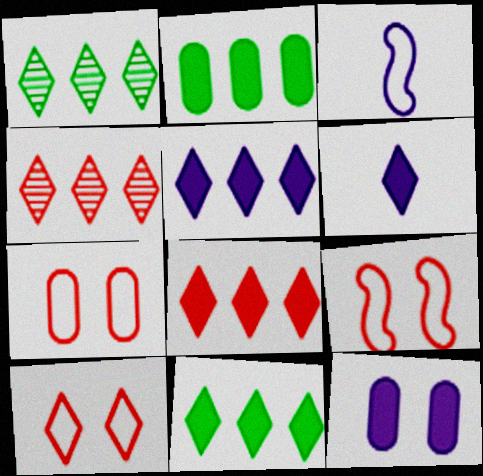[[1, 6, 10], 
[5, 8, 11], 
[7, 9, 10]]